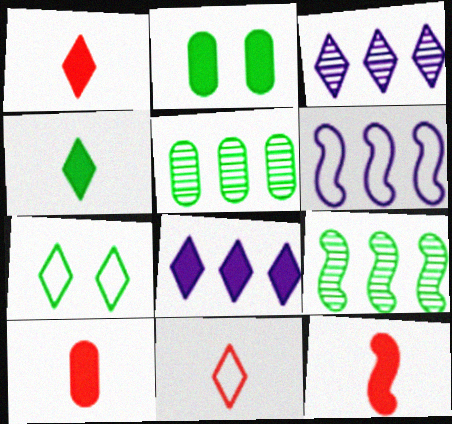[[1, 3, 7], 
[1, 10, 12], 
[2, 8, 12]]